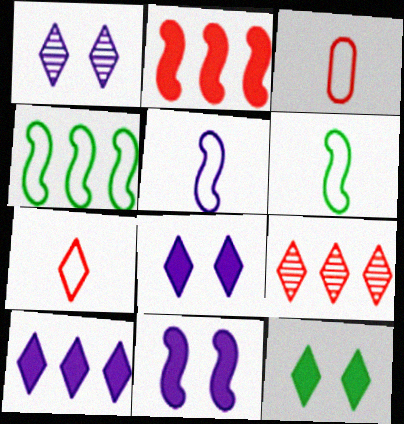[]